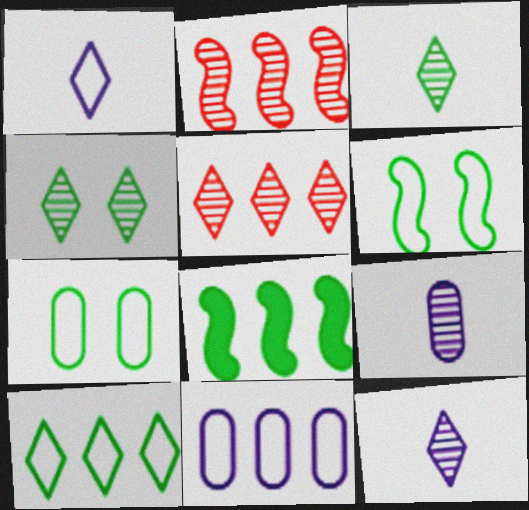[[2, 4, 9], 
[3, 7, 8], 
[4, 5, 12], 
[5, 8, 11]]